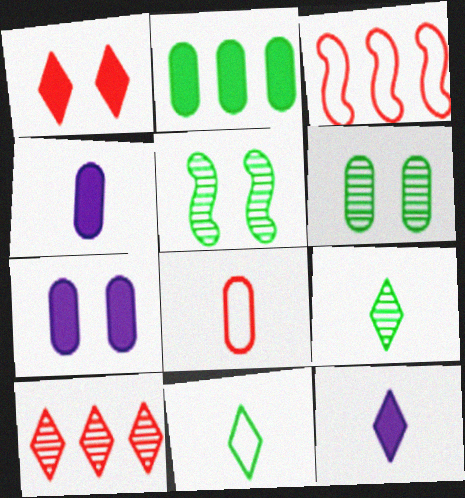[[2, 5, 11], 
[3, 6, 12], 
[3, 7, 9]]